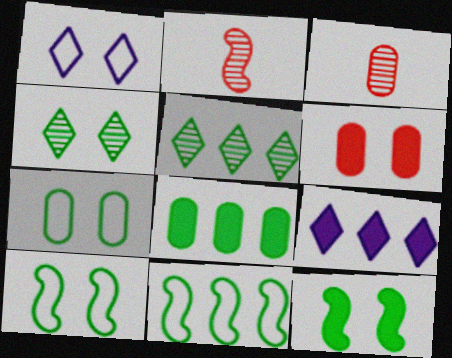[[1, 2, 8], 
[2, 7, 9], 
[3, 9, 10], 
[4, 7, 12], 
[5, 8, 11]]